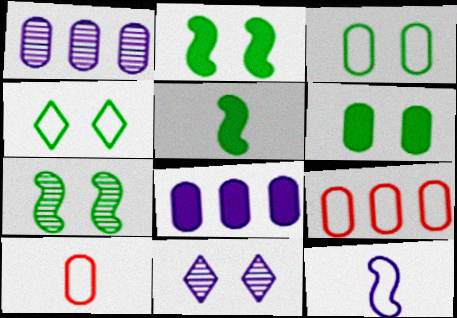[[1, 6, 10], 
[4, 6, 7], 
[4, 9, 12], 
[5, 9, 11], 
[8, 11, 12]]